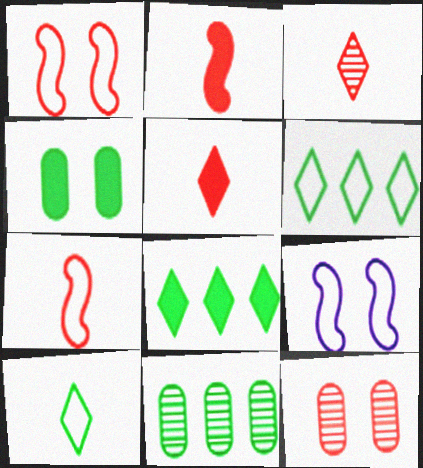[[5, 9, 11]]